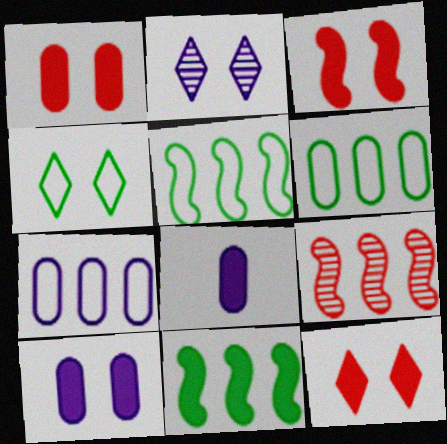[[1, 3, 12], 
[2, 4, 12], 
[4, 8, 9], 
[8, 11, 12]]